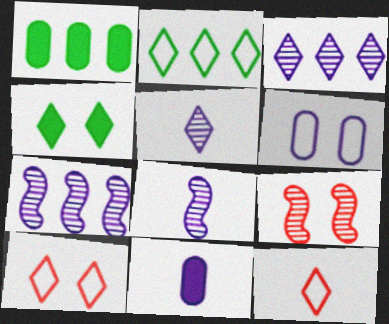[[1, 8, 10], 
[2, 9, 11], 
[3, 4, 12], 
[4, 6, 9]]